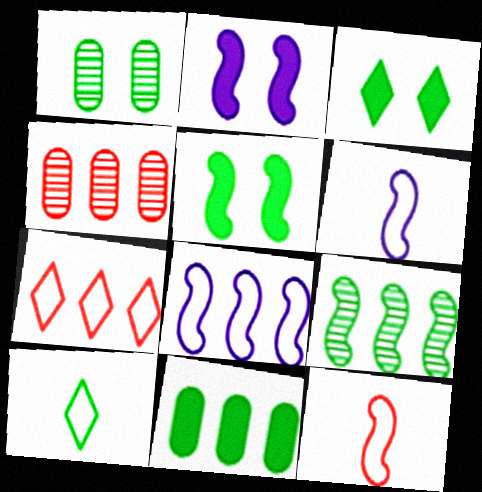[[2, 4, 10], 
[2, 9, 12], 
[3, 4, 6]]